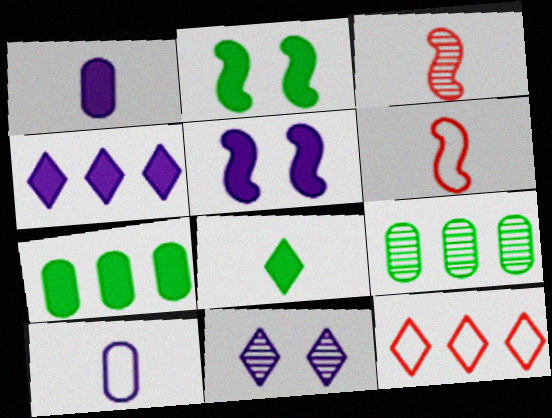[[1, 4, 5], 
[2, 7, 8], 
[3, 8, 10], 
[3, 9, 11], 
[6, 7, 11], 
[8, 11, 12]]